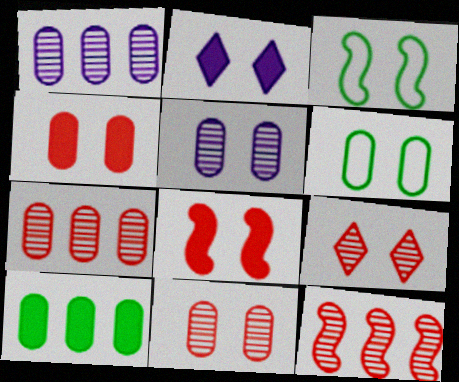[[2, 3, 11], 
[4, 5, 6]]